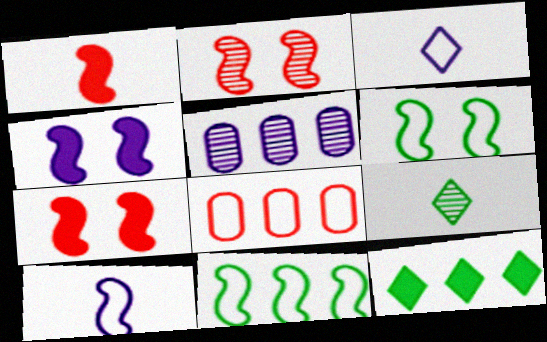[[2, 4, 6], 
[2, 5, 9], 
[3, 4, 5], 
[3, 6, 8], 
[4, 8, 9]]